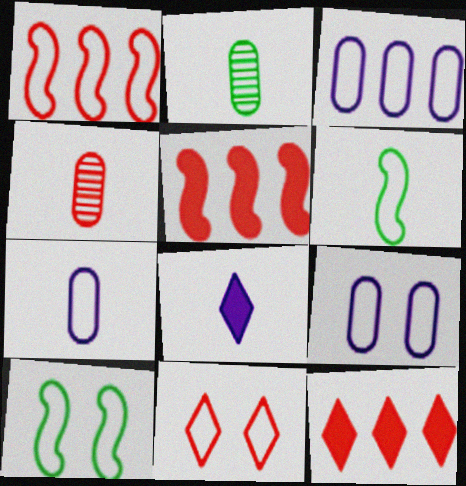[[3, 6, 11], 
[3, 7, 9], 
[4, 5, 11], 
[4, 6, 8], 
[9, 10, 11]]